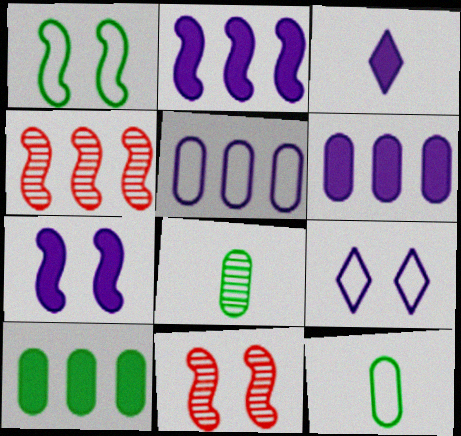[[1, 7, 11], 
[3, 6, 7]]